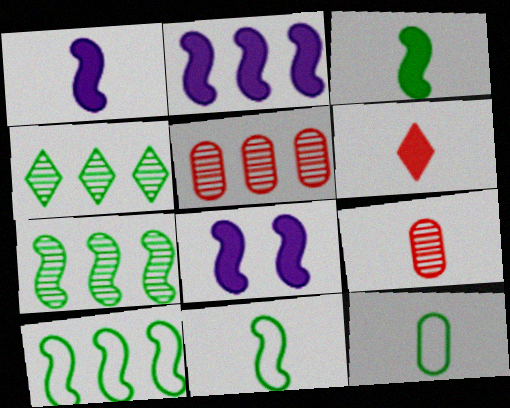[[1, 2, 8]]